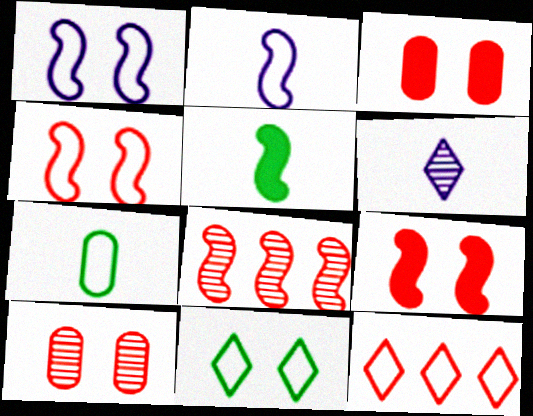[[1, 5, 8], 
[1, 7, 12]]